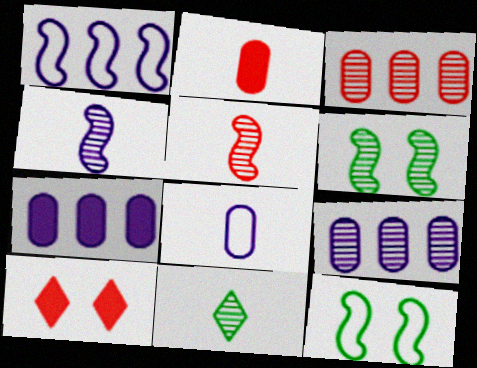[]